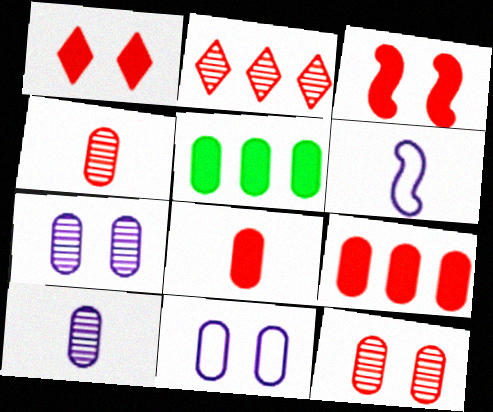[[4, 5, 11]]